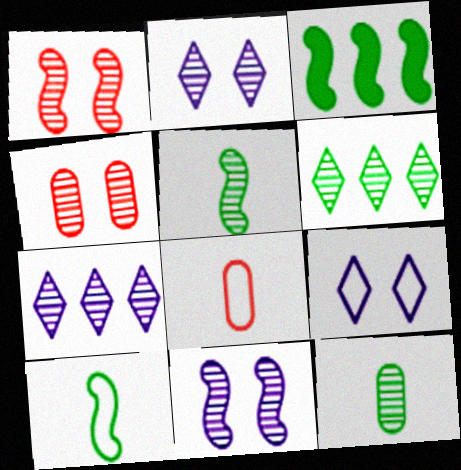[[1, 7, 12], 
[2, 3, 8], 
[4, 5, 7]]